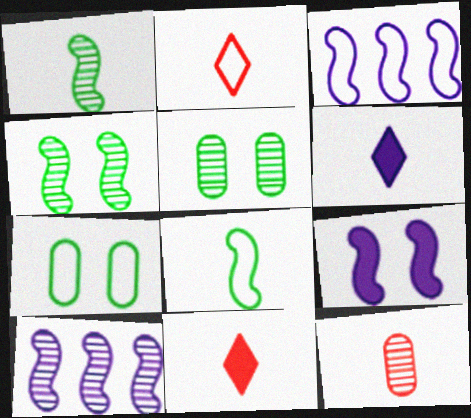[[2, 3, 7], 
[3, 5, 11], 
[6, 8, 12], 
[7, 10, 11]]